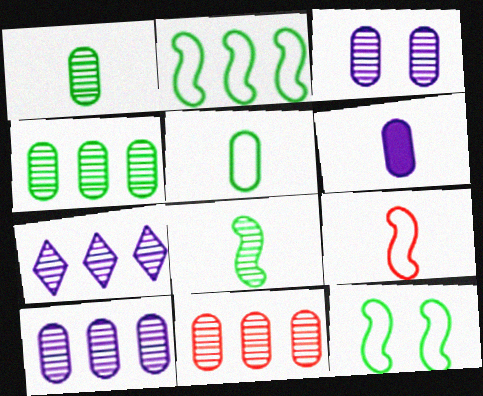[[1, 3, 11], 
[4, 10, 11]]